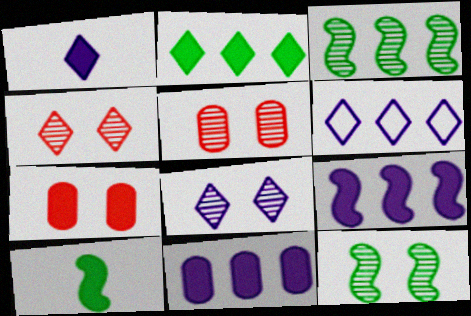[[1, 6, 8], 
[5, 6, 10], 
[5, 8, 12]]